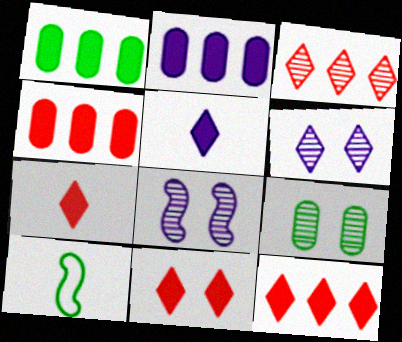[[1, 2, 4], 
[4, 6, 10], 
[7, 11, 12]]